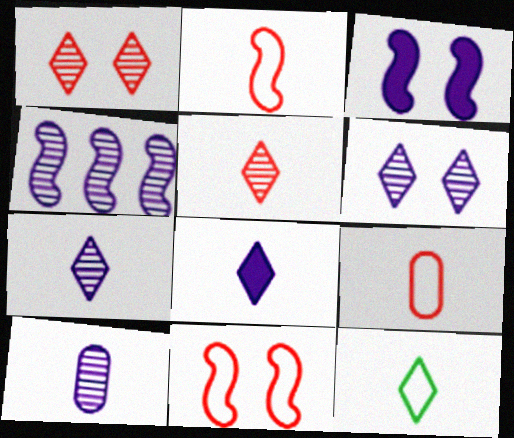[[4, 6, 10], 
[5, 8, 12]]